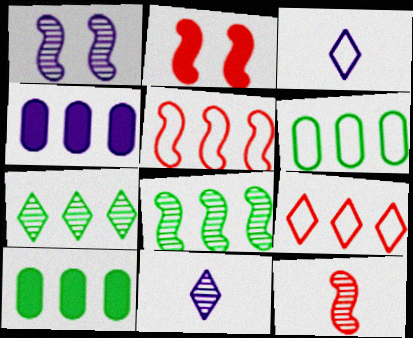[[1, 3, 4], 
[1, 8, 12], 
[2, 5, 12], 
[2, 6, 11], 
[4, 5, 7], 
[4, 8, 9]]